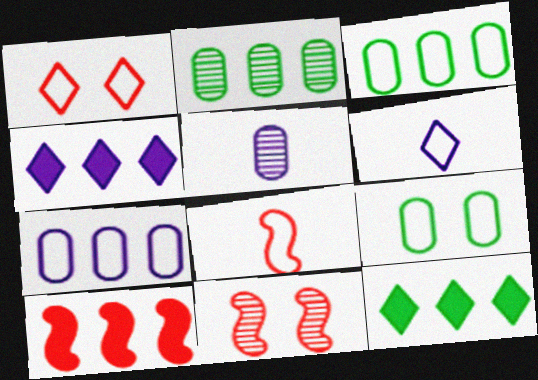[[8, 10, 11]]